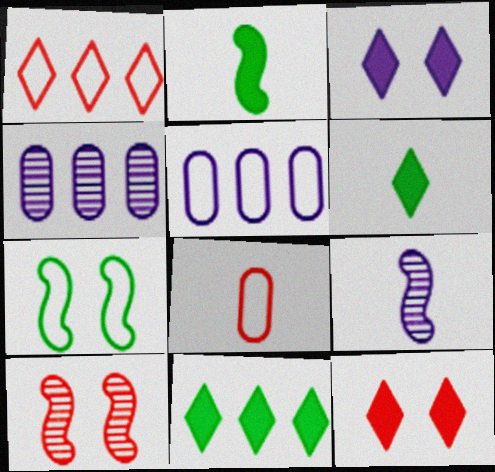[[3, 5, 9], 
[5, 6, 10], 
[6, 8, 9]]